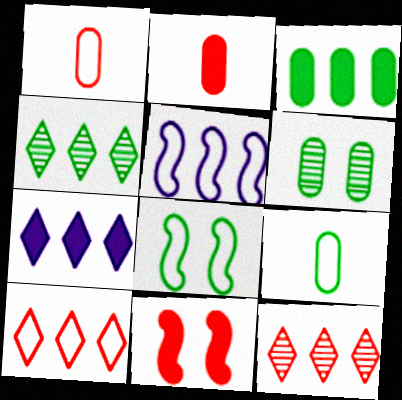[[1, 11, 12], 
[3, 5, 12], 
[3, 6, 9], 
[4, 7, 10]]